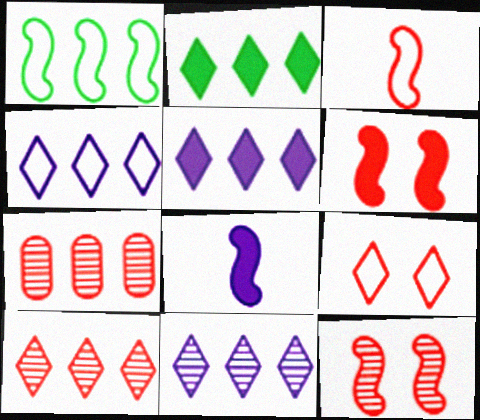[[1, 5, 7], 
[1, 8, 12], 
[2, 4, 10], 
[4, 5, 11]]